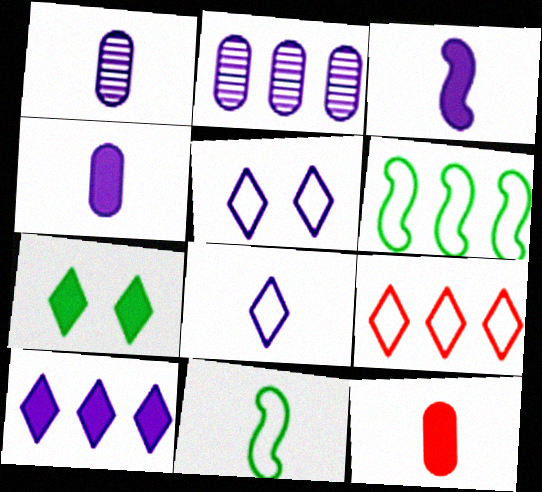[[1, 3, 8], 
[2, 3, 5]]